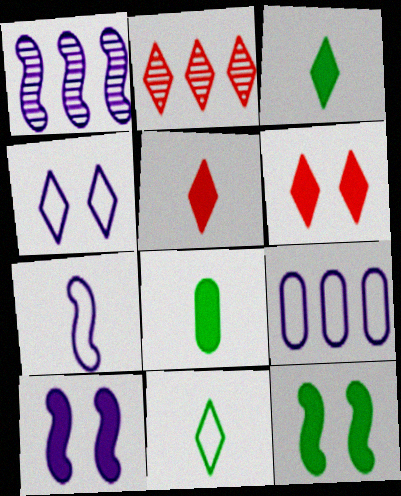[[1, 7, 10], 
[2, 3, 4], 
[4, 7, 9]]